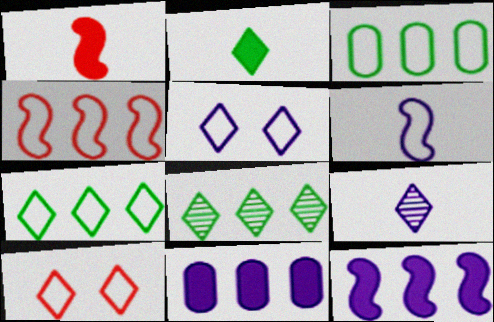[[3, 6, 10], 
[4, 8, 11]]